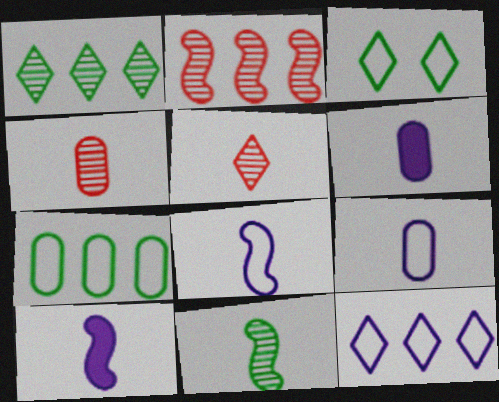[[2, 3, 6]]